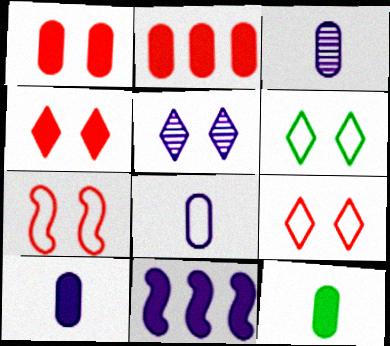[[3, 8, 10], 
[4, 5, 6], 
[4, 11, 12], 
[5, 8, 11]]